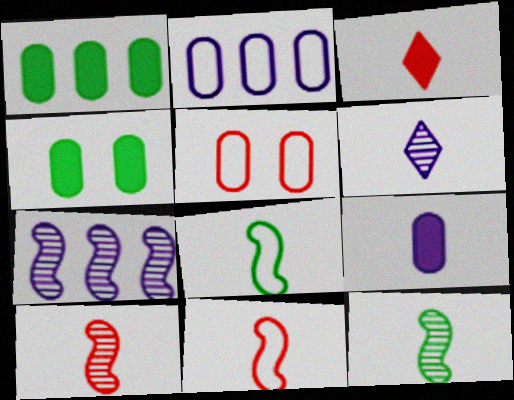[]